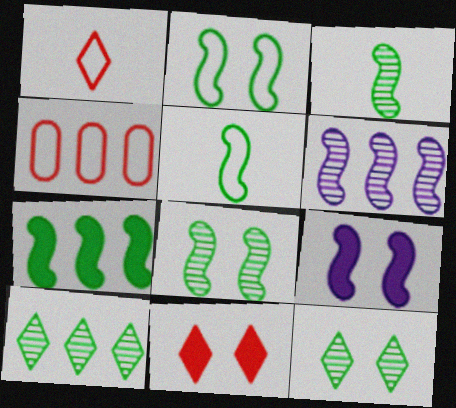[[2, 3, 7], 
[5, 7, 8]]